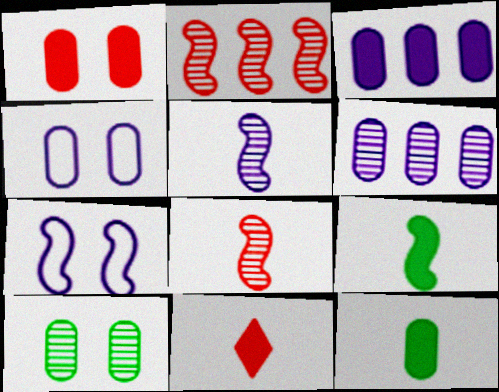[[1, 3, 12], 
[1, 4, 10], 
[2, 7, 9]]